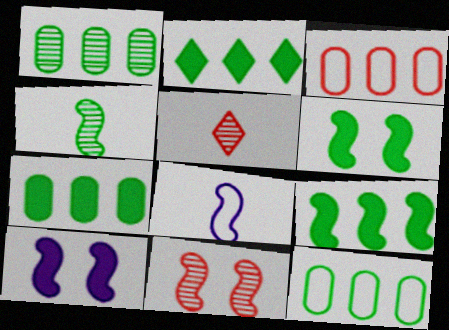[[1, 7, 12], 
[2, 7, 9], 
[5, 10, 12], 
[8, 9, 11]]